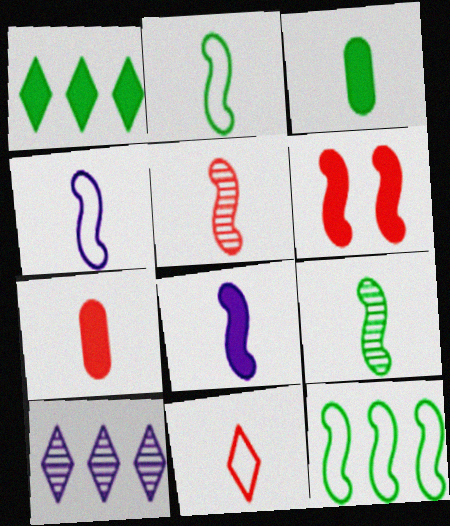[[2, 5, 8], 
[5, 7, 11]]